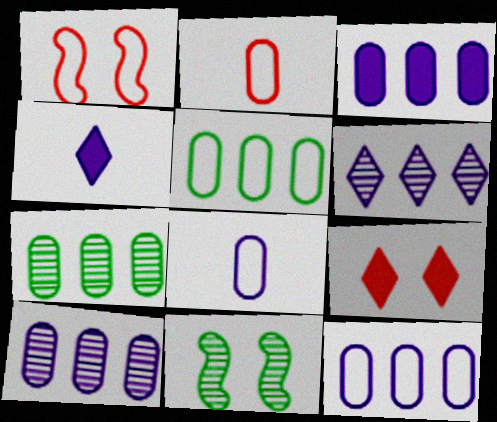[[1, 4, 7], 
[3, 10, 12]]